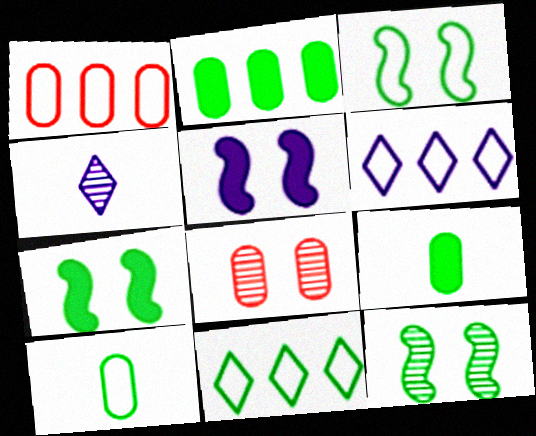[[1, 4, 7], 
[3, 7, 12], 
[3, 10, 11], 
[9, 11, 12]]